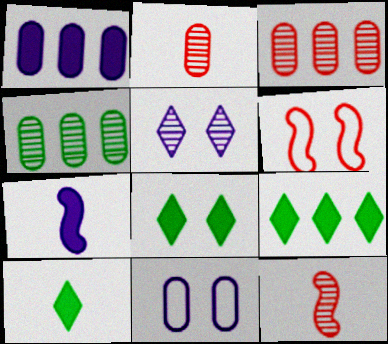[[4, 5, 12], 
[8, 9, 10], 
[9, 11, 12]]